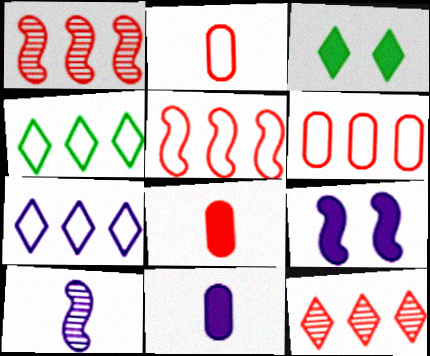[[3, 6, 10]]